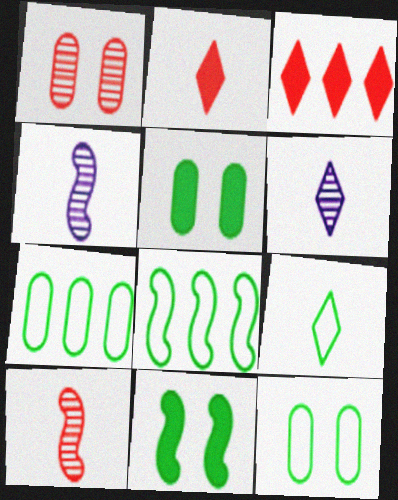[[2, 6, 9], 
[3, 4, 12], 
[8, 9, 12]]